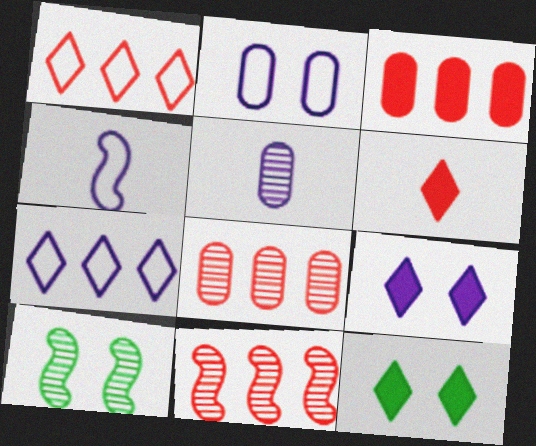[[1, 3, 11], 
[2, 4, 7], 
[4, 8, 12]]